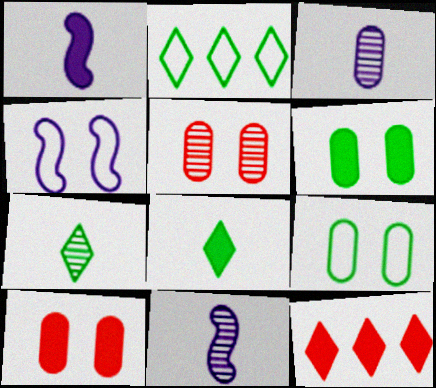[[1, 2, 5], 
[1, 6, 12], 
[2, 10, 11], 
[9, 11, 12]]